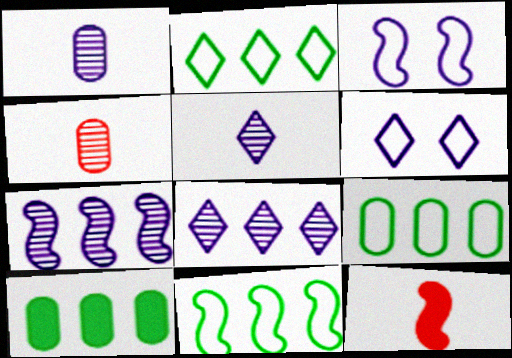[[2, 9, 11]]